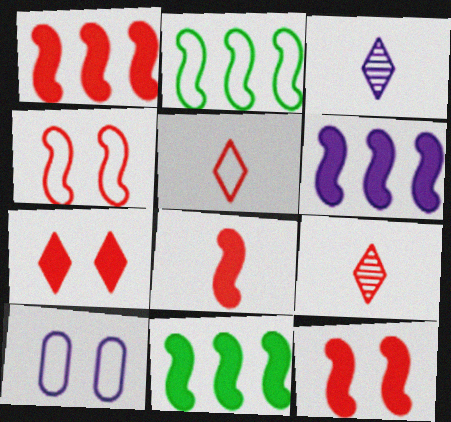[[1, 6, 11], 
[1, 8, 12], 
[2, 5, 10], 
[3, 6, 10], 
[9, 10, 11]]